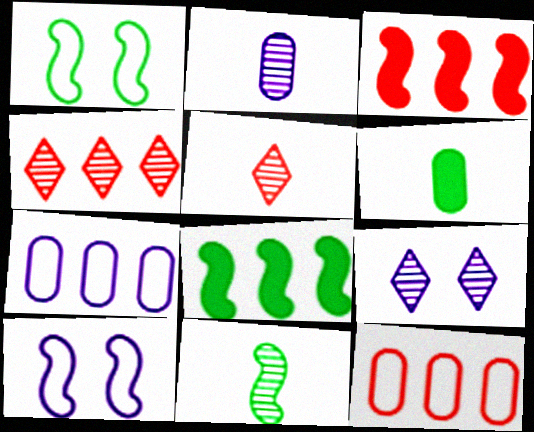[[1, 8, 11], 
[2, 5, 11], 
[3, 4, 12], 
[3, 10, 11], 
[4, 6, 10], 
[4, 7, 8]]